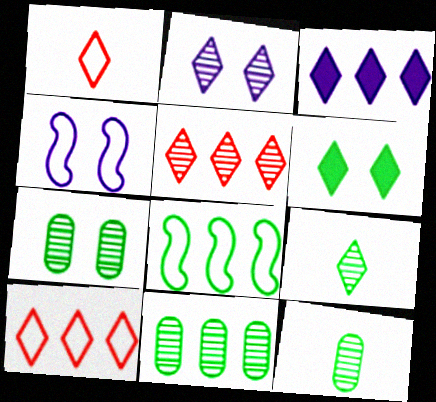[[2, 5, 9], 
[6, 8, 12], 
[7, 11, 12]]